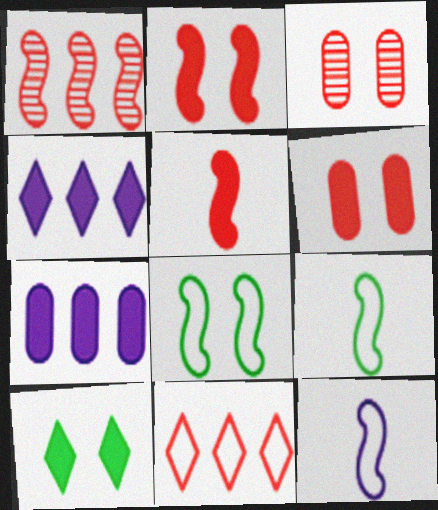[[3, 4, 9], 
[3, 5, 11], 
[5, 7, 10]]